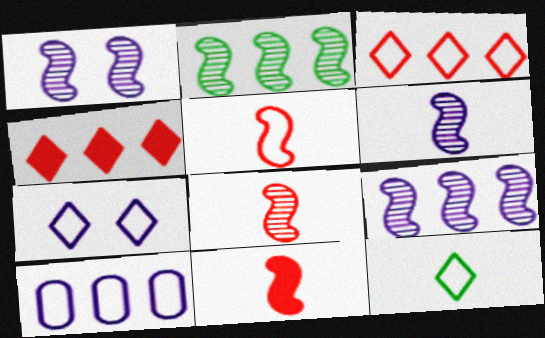[[1, 2, 8], 
[1, 6, 9], 
[2, 4, 10], 
[3, 7, 12], 
[5, 8, 11]]